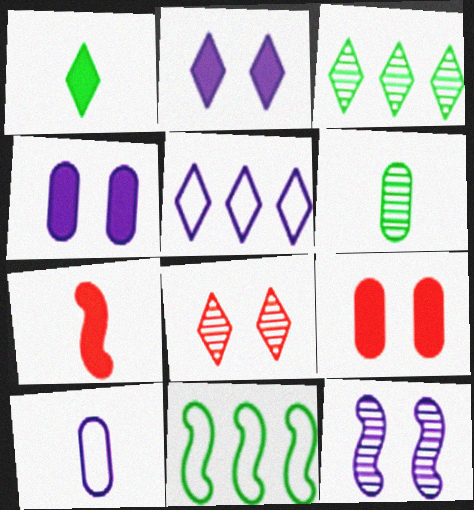[[1, 5, 8], 
[7, 11, 12]]